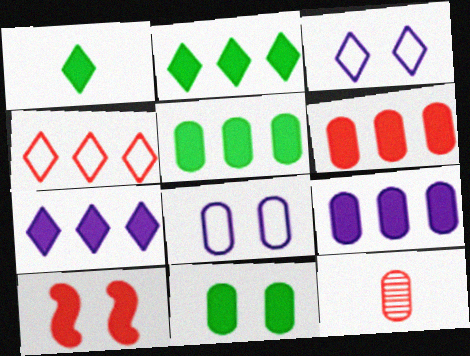[[1, 9, 10], 
[4, 10, 12], 
[5, 6, 9], 
[5, 8, 12]]